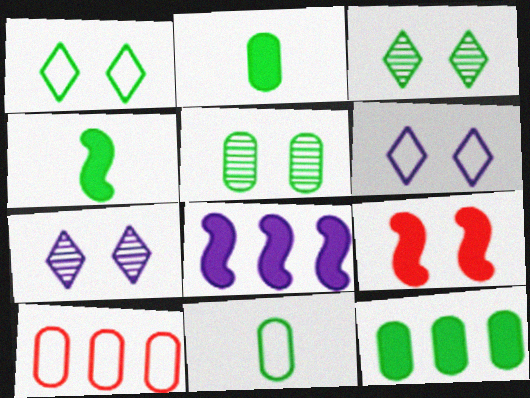[[4, 7, 10], 
[4, 8, 9], 
[5, 6, 9], 
[5, 11, 12]]